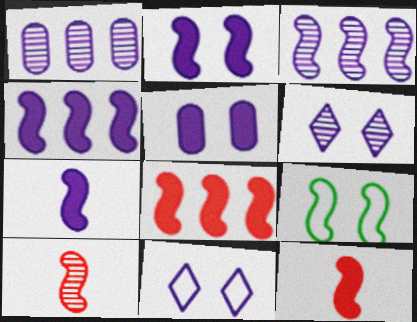[[1, 7, 11], 
[2, 4, 7], 
[3, 9, 12], 
[4, 9, 10]]